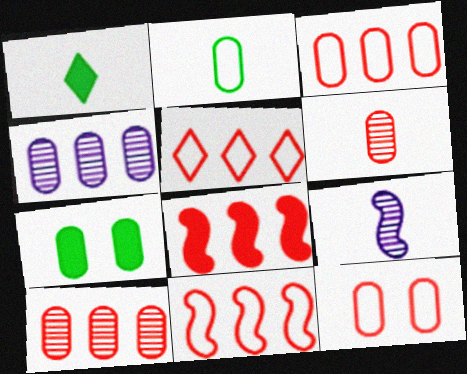[[3, 5, 11], 
[5, 7, 9], 
[5, 8, 10]]